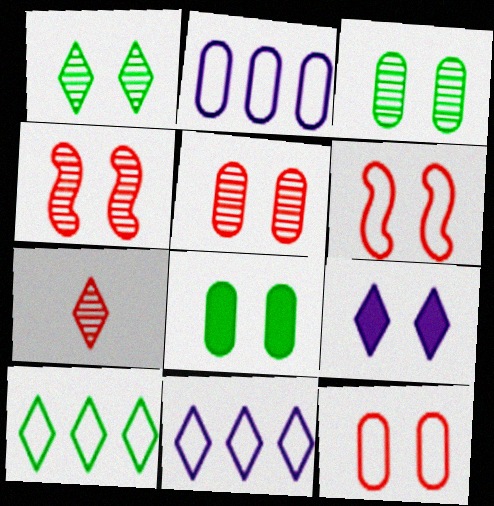[[3, 6, 9], 
[7, 9, 10]]